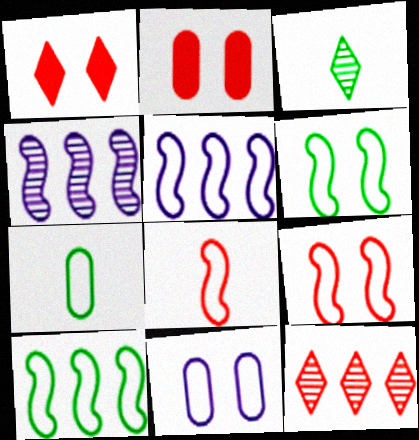[[1, 4, 7], 
[2, 3, 5], 
[2, 8, 12], 
[5, 6, 8]]